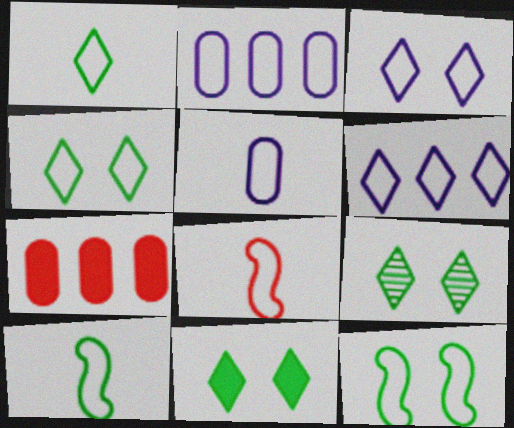[[1, 5, 8], 
[2, 4, 8], 
[4, 9, 11]]